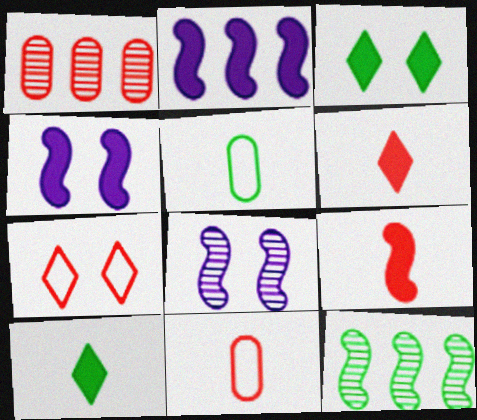[[1, 7, 9], 
[3, 5, 12]]